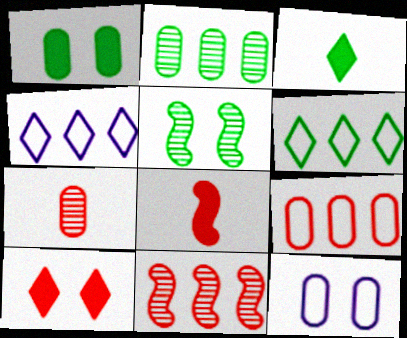[[3, 11, 12], 
[5, 10, 12]]